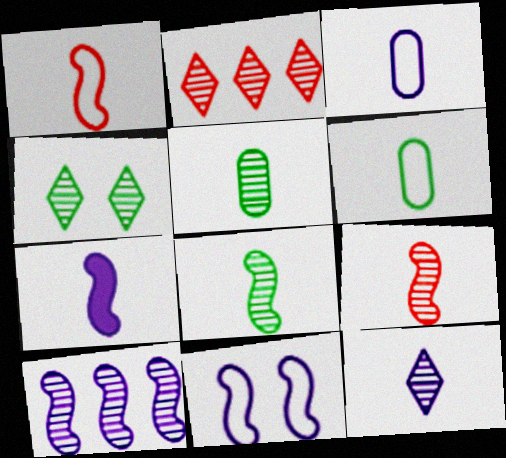[[1, 7, 8], 
[2, 4, 12], 
[3, 7, 12], 
[5, 9, 12], 
[7, 10, 11]]